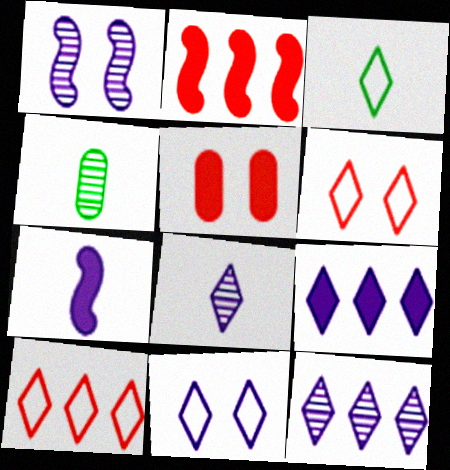[[2, 4, 11], 
[3, 10, 11], 
[8, 9, 11]]